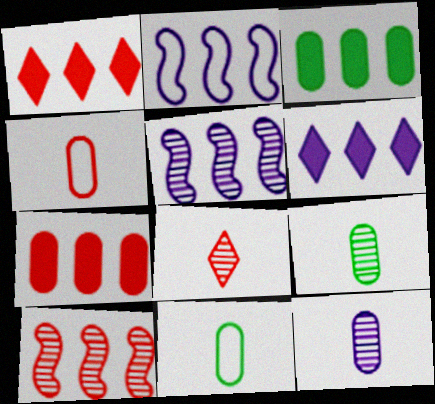[]